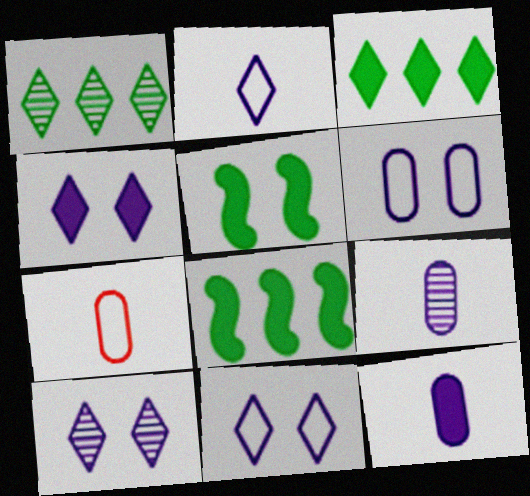[[4, 10, 11], 
[7, 8, 10]]